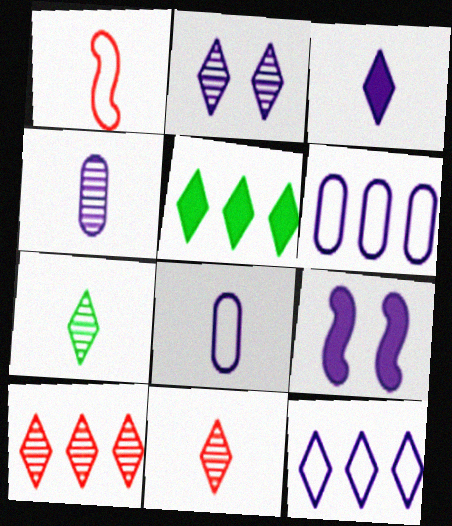[[2, 3, 12], 
[2, 7, 10], 
[4, 9, 12], 
[5, 10, 12]]